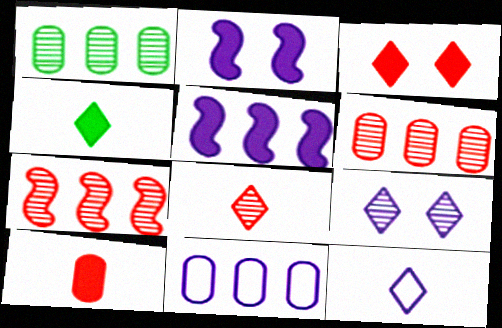[[4, 8, 12]]